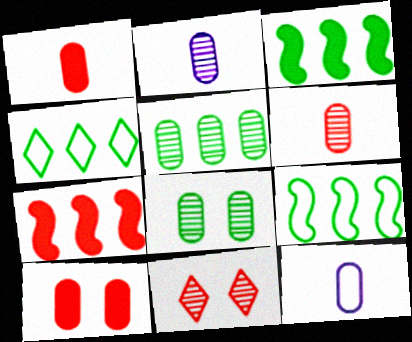[[3, 4, 5], 
[3, 11, 12], 
[5, 10, 12]]